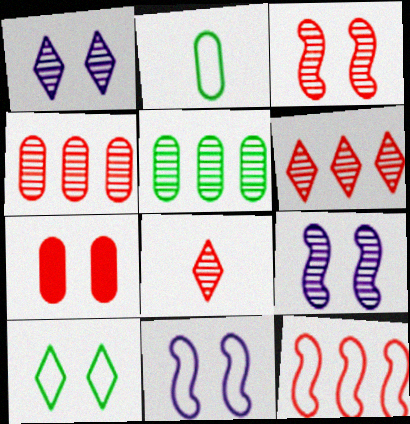[[3, 4, 8], 
[5, 8, 9], 
[7, 8, 12], 
[7, 9, 10]]